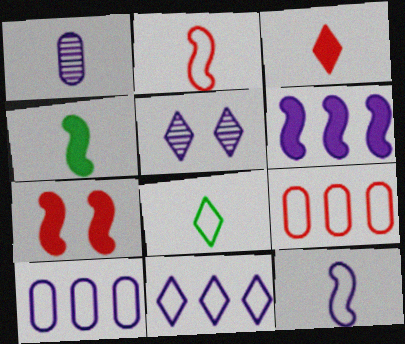[[4, 5, 9], 
[4, 6, 7]]